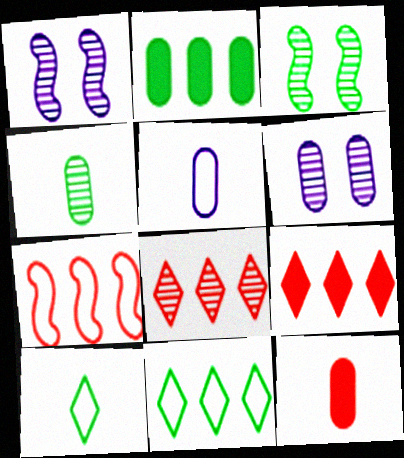[[1, 4, 8], 
[1, 11, 12], 
[2, 3, 10], 
[3, 5, 9], 
[4, 5, 12]]